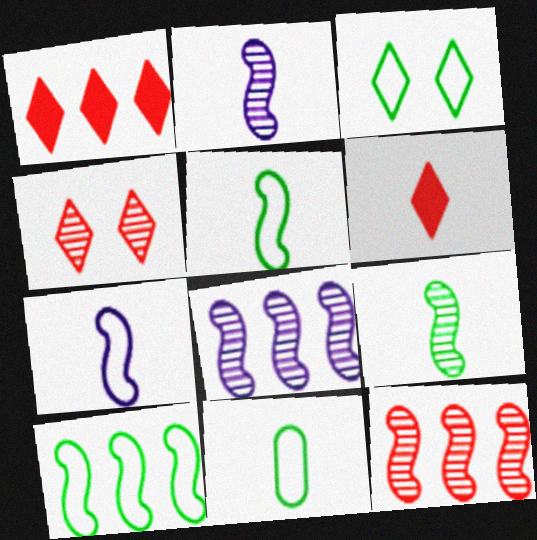[[2, 6, 11], 
[3, 10, 11]]